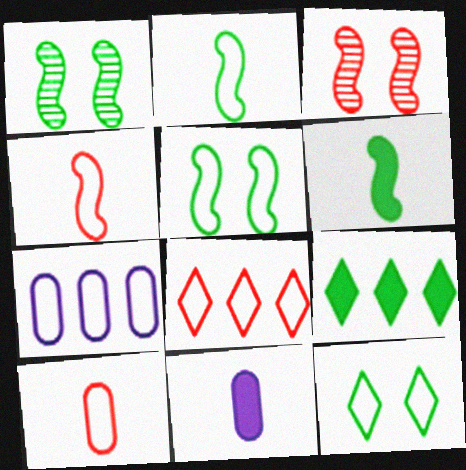[[1, 8, 11], 
[4, 7, 12]]